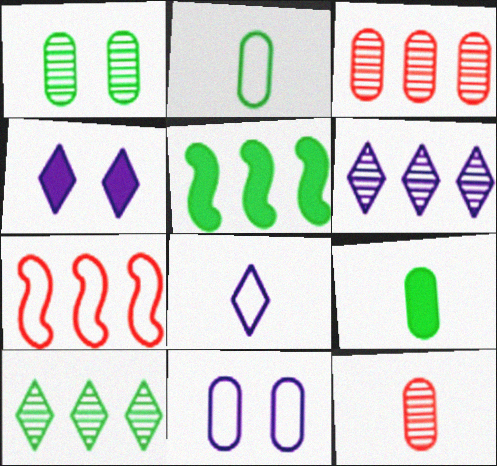[[3, 9, 11], 
[4, 6, 8]]